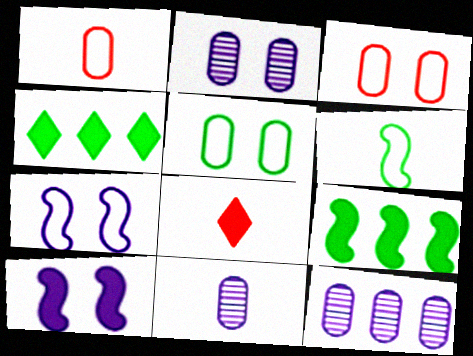[[2, 11, 12], 
[6, 8, 11]]